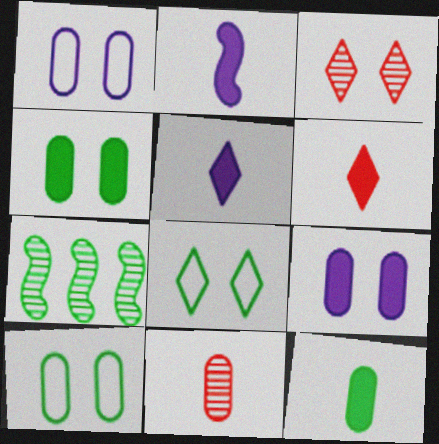[[1, 6, 7], 
[2, 6, 12], 
[7, 8, 12]]